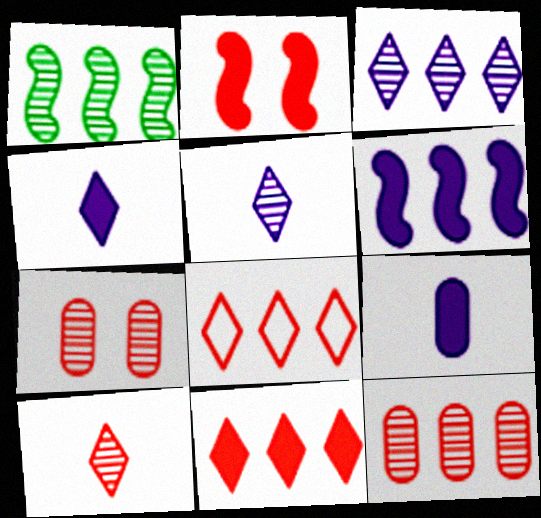[[1, 3, 12], 
[1, 5, 7]]